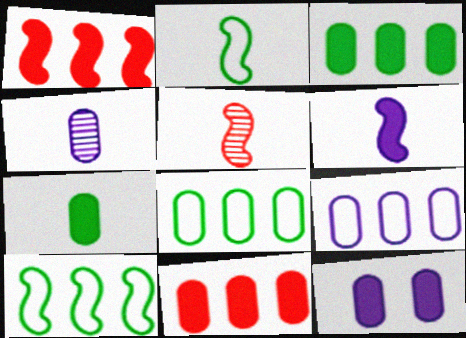[[2, 5, 6], 
[4, 9, 12], 
[7, 11, 12]]